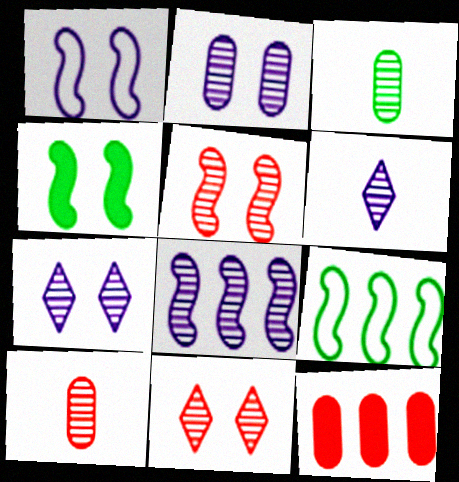[[1, 4, 5], 
[2, 6, 8], 
[3, 8, 11]]